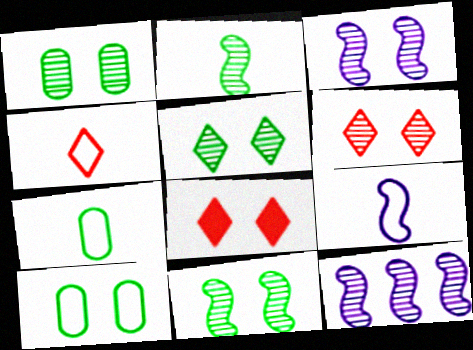[[1, 3, 6], 
[1, 5, 11], 
[3, 8, 10], 
[4, 7, 9], 
[7, 8, 12]]